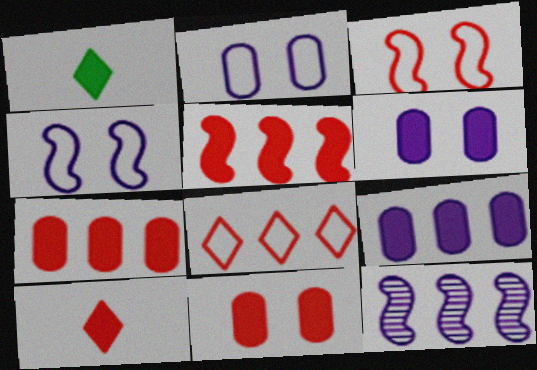[[1, 5, 6], 
[5, 10, 11]]